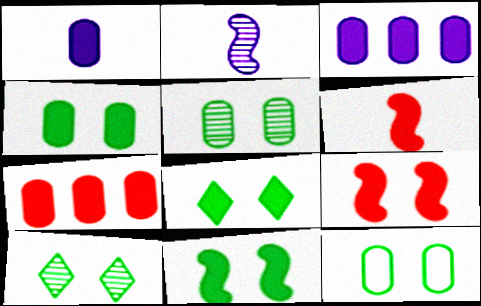[[1, 4, 7], 
[3, 6, 8], 
[4, 5, 12], 
[4, 8, 11], 
[10, 11, 12]]